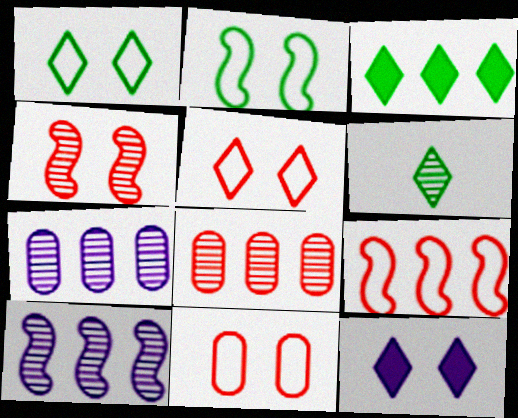[[1, 3, 6], 
[3, 7, 9], 
[4, 6, 7]]